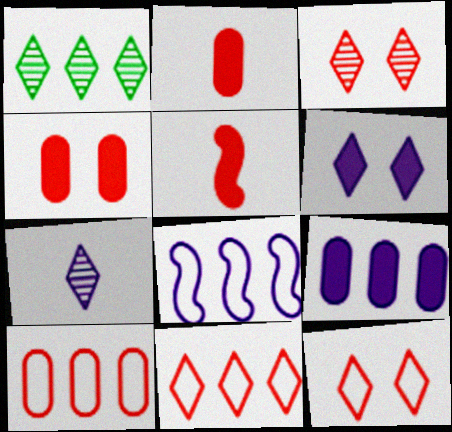[[1, 3, 7], 
[3, 5, 10]]